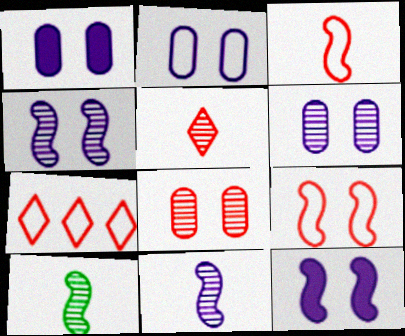[[1, 2, 6], 
[1, 7, 10]]